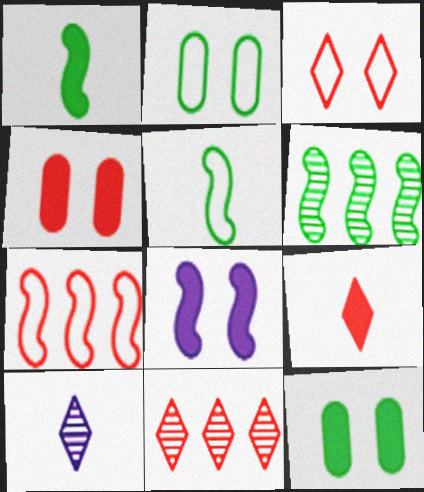[[3, 9, 11], 
[7, 10, 12]]